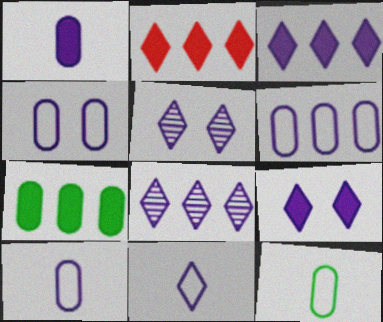[[3, 5, 11], 
[4, 6, 10], 
[8, 9, 11]]